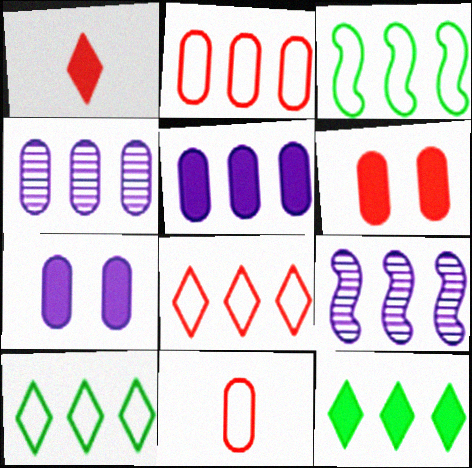[[2, 9, 12]]